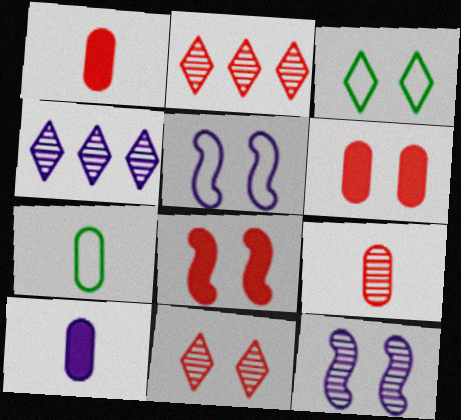[[3, 6, 12], 
[4, 5, 10], 
[4, 7, 8], 
[7, 9, 10]]